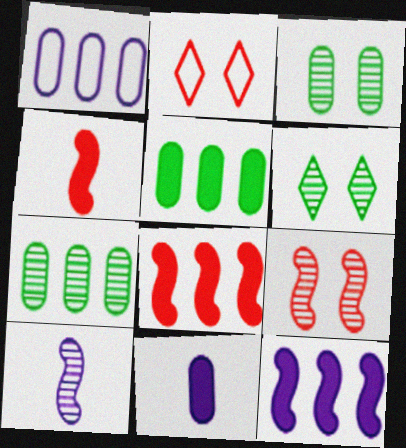[[1, 4, 6], 
[2, 5, 10]]